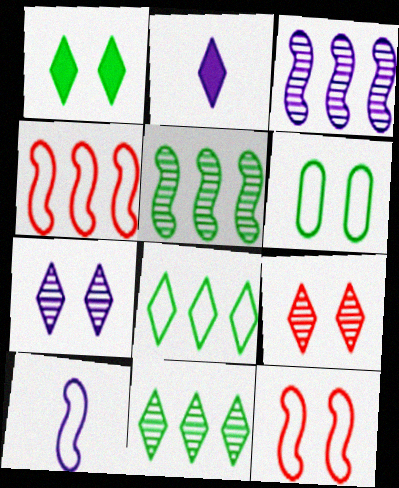[[2, 8, 9]]